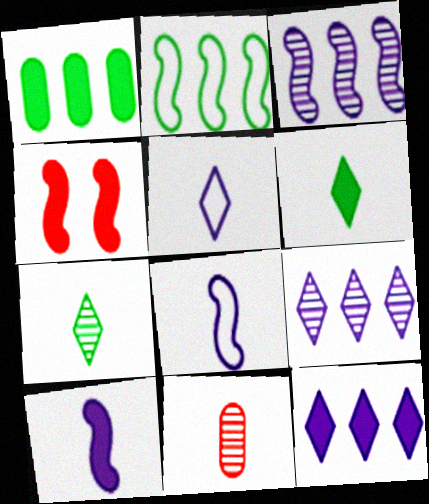[[6, 8, 11]]